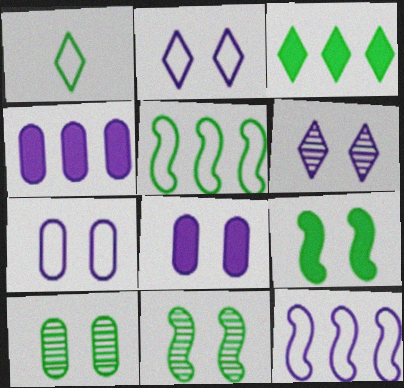[]